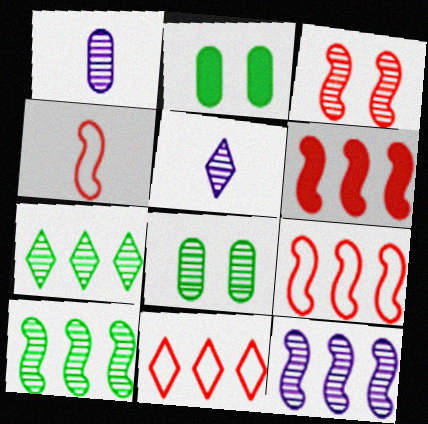[[1, 3, 7], 
[2, 5, 9], 
[3, 4, 6]]